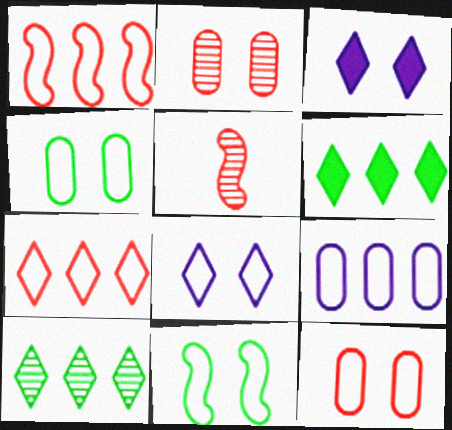[[2, 3, 11], 
[8, 11, 12]]